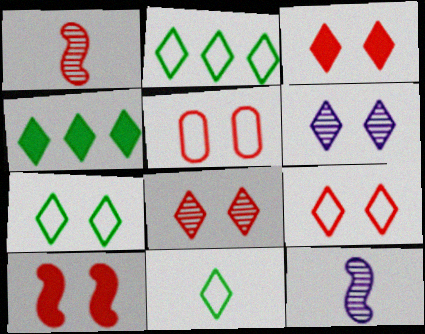[[2, 7, 11], 
[3, 6, 7], 
[3, 8, 9], 
[4, 5, 12], 
[5, 8, 10]]